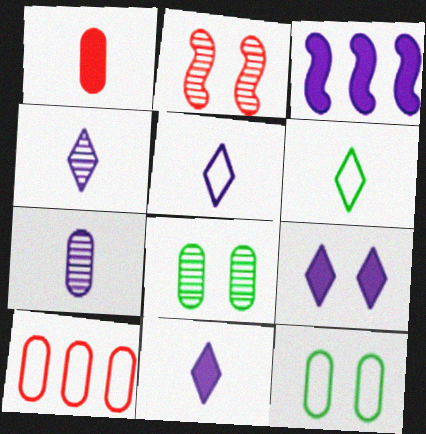[[2, 9, 12], 
[4, 5, 11]]